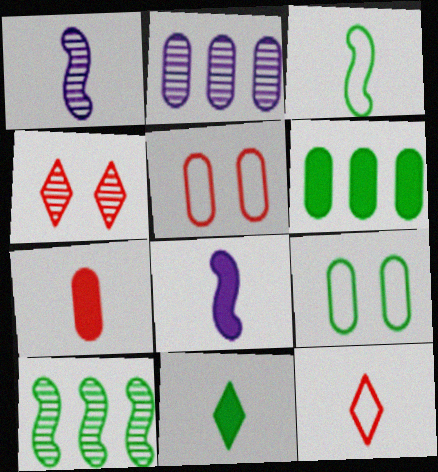[[2, 7, 9], 
[7, 8, 11], 
[9, 10, 11]]